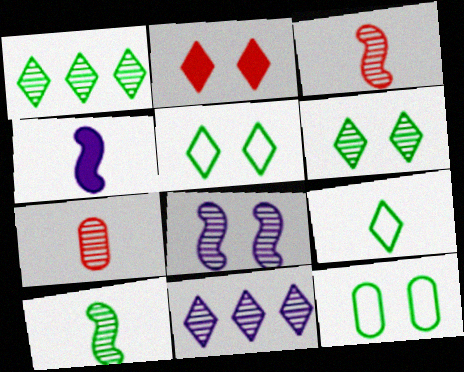[[1, 7, 8], 
[2, 8, 12], 
[2, 9, 11], 
[4, 7, 9]]